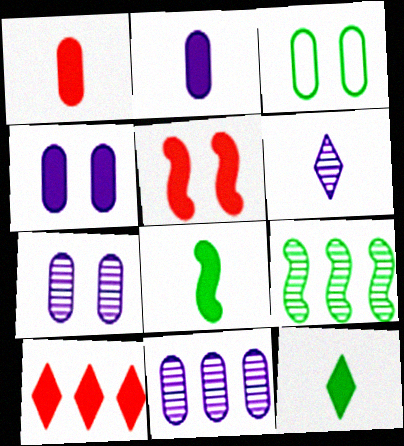[[1, 3, 11], 
[1, 5, 10], 
[3, 9, 12], 
[4, 8, 10]]